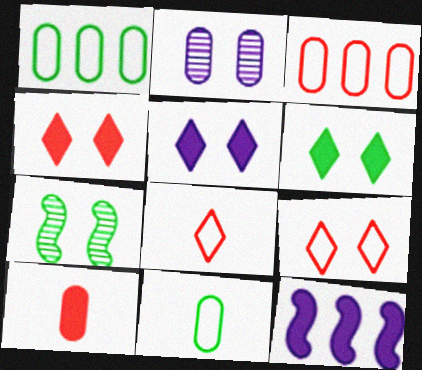[[1, 2, 10], 
[4, 5, 6], 
[6, 10, 12]]